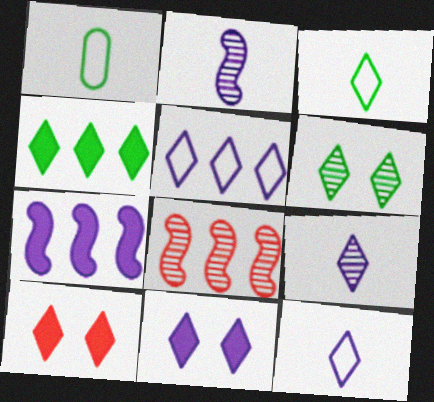[[1, 8, 11], 
[3, 4, 6], 
[5, 9, 11]]